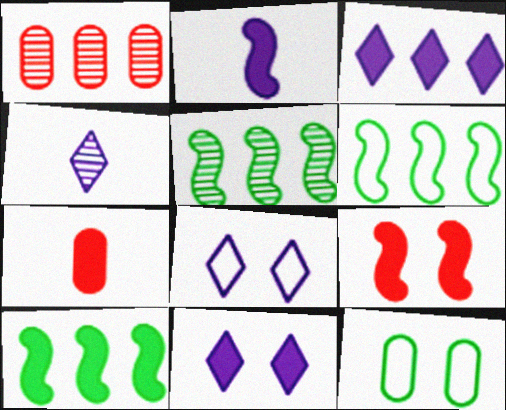[[1, 3, 6], 
[2, 9, 10], 
[3, 4, 8], 
[5, 6, 10], 
[5, 7, 8], 
[7, 10, 11]]